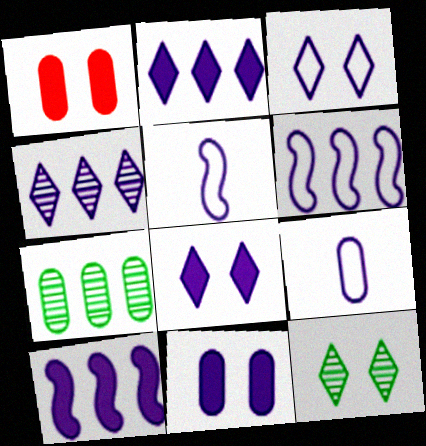[[1, 7, 9], 
[3, 6, 9], 
[4, 5, 11]]